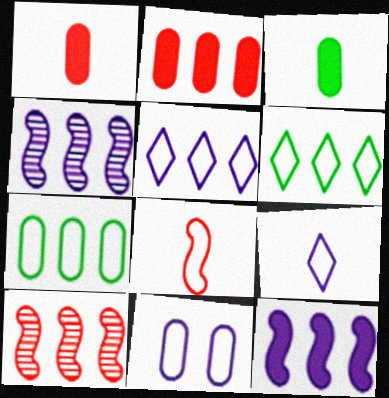[[2, 4, 6], 
[6, 8, 11]]